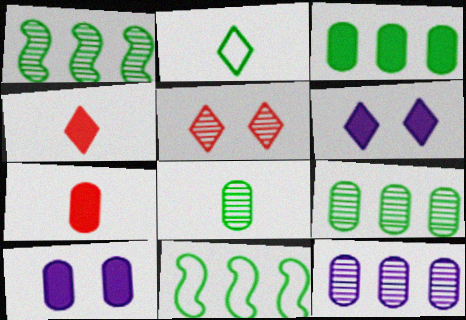[[3, 7, 10]]